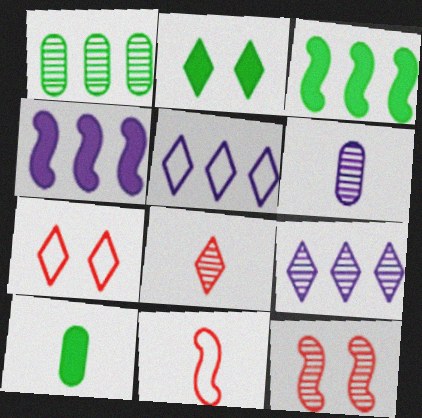[[2, 3, 10], 
[2, 5, 8], 
[3, 6, 7], 
[5, 10, 12]]